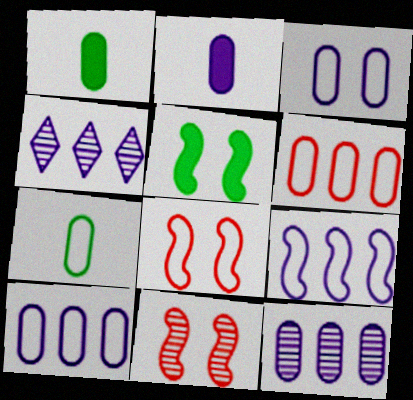[[1, 4, 8], 
[2, 3, 12], 
[3, 6, 7]]